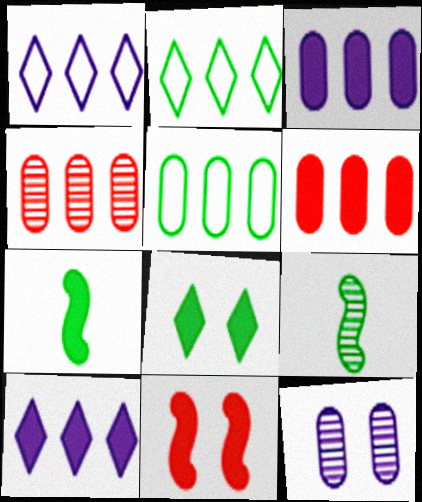[[3, 4, 5], 
[5, 8, 9]]